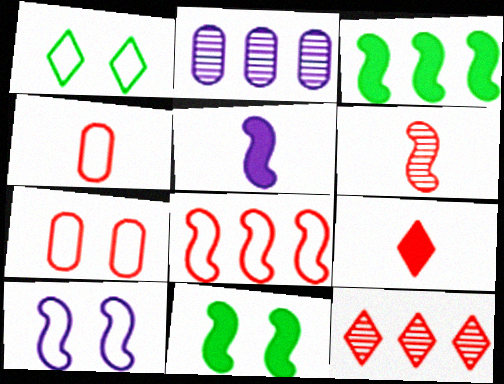[[1, 7, 10], 
[3, 6, 10], 
[4, 6, 9]]